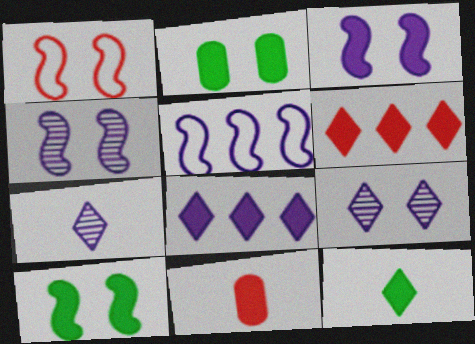[[1, 2, 9], 
[1, 4, 10], 
[8, 10, 11]]